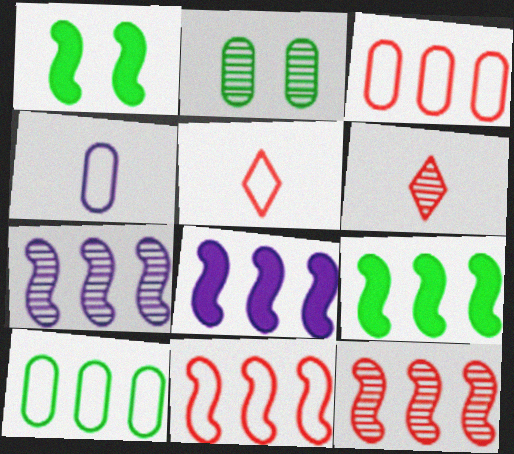[[2, 5, 8], 
[2, 6, 7], 
[7, 9, 11]]